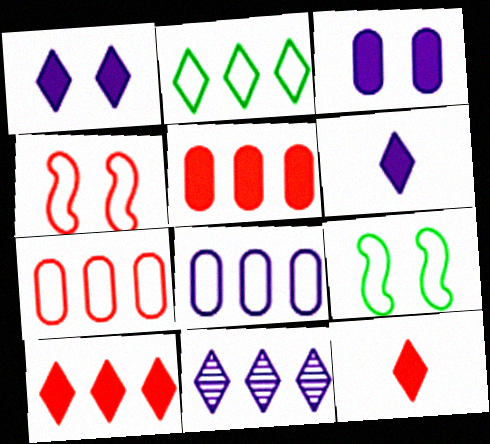[[2, 10, 11]]